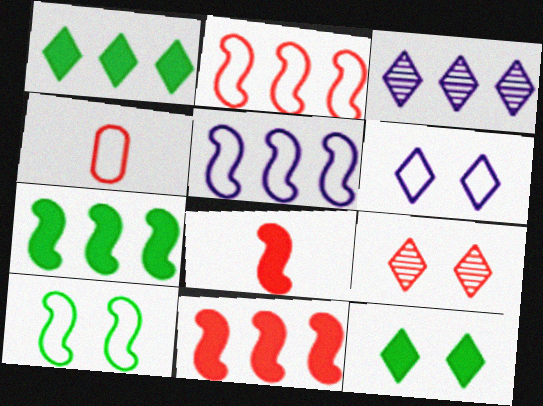[[4, 9, 11], 
[6, 9, 12]]